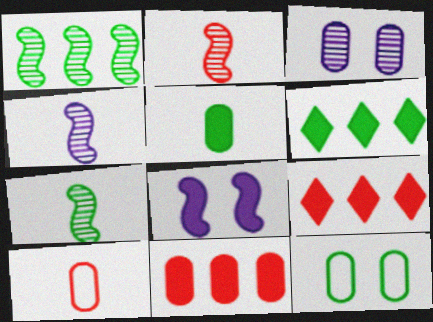[[2, 4, 7], 
[4, 9, 12], 
[5, 8, 9], 
[6, 7, 12]]